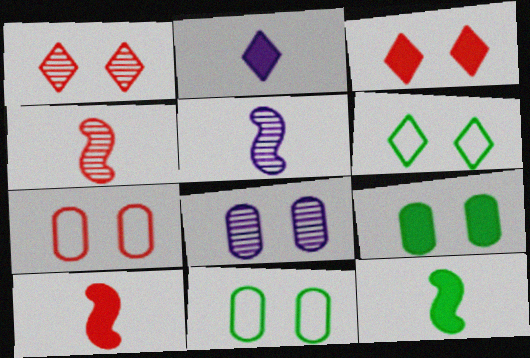[[7, 8, 9]]